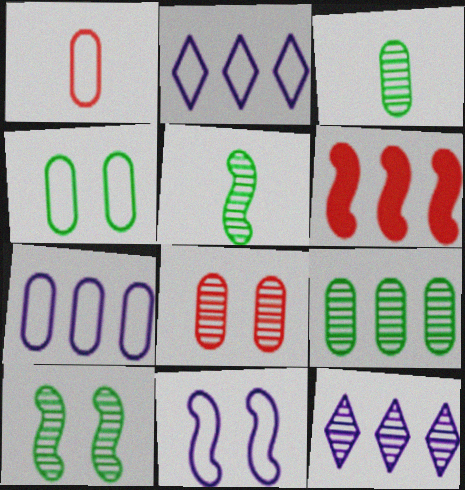[[1, 4, 7], 
[2, 6, 9], 
[5, 6, 11], 
[5, 8, 12]]